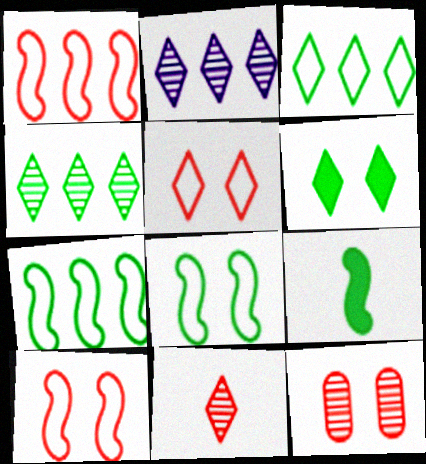[]